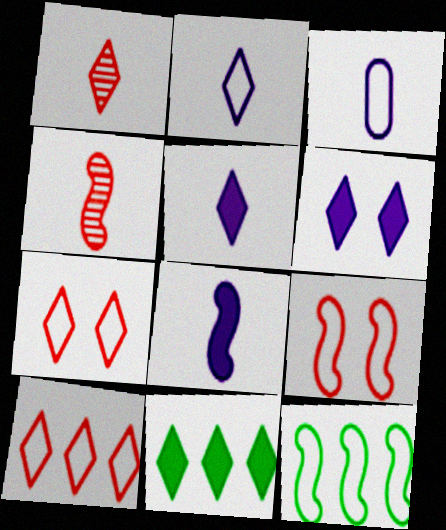[[3, 7, 12]]